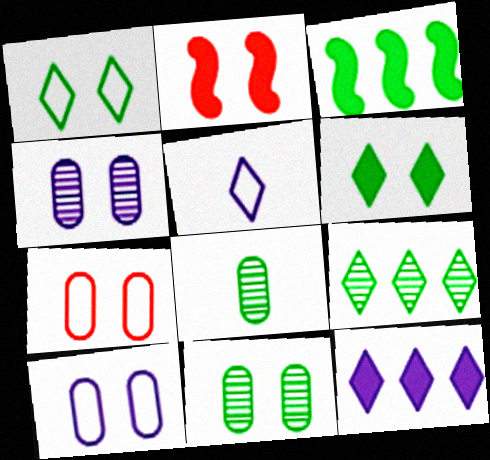[[1, 2, 4], 
[1, 3, 8]]